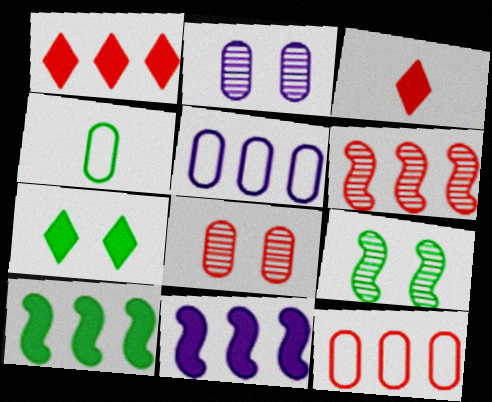[[1, 6, 12], 
[3, 5, 9]]